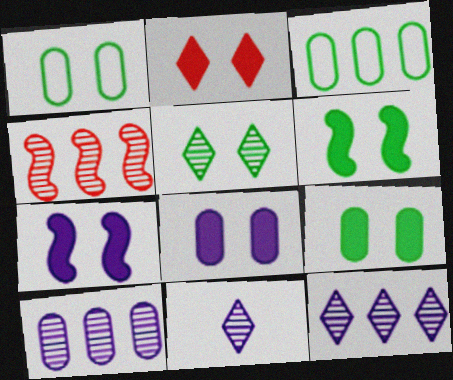[[1, 5, 6], 
[2, 6, 8], 
[2, 7, 9]]